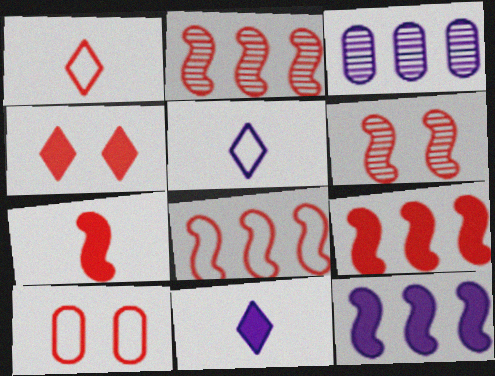[[1, 8, 10], 
[2, 8, 9], 
[4, 6, 10], 
[6, 7, 8]]